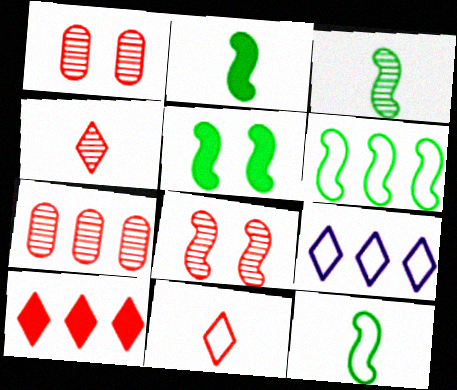[[1, 2, 9], 
[2, 3, 12], 
[3, 5, 6], 
[4, 7, 8]]